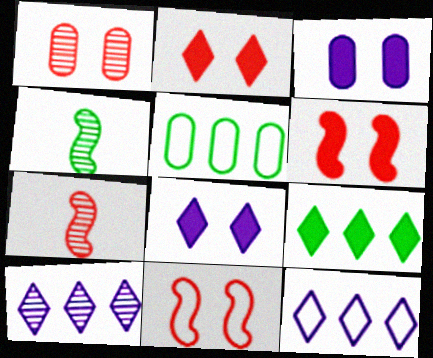[[1, 2, 11], 
[1, 4, 10], 
[5, 7, 8]]